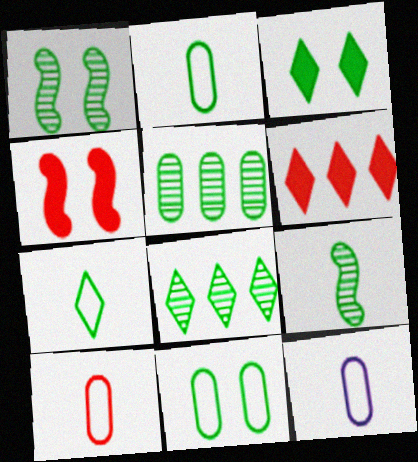[[1, 3, 11], 
[1, 6, 12], 
[2, 10, 12], 
[3, 7, 8], 
[4, 8, 12]]